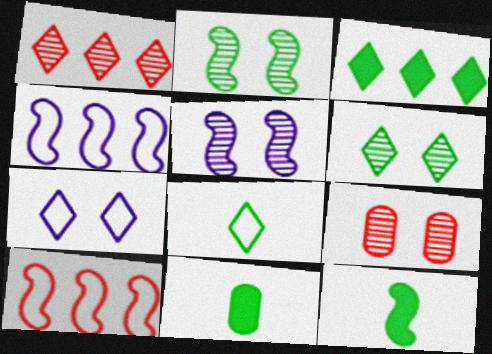[[3, 6, 8], 
[5, 6, 9], 
[5, 10, 12]]